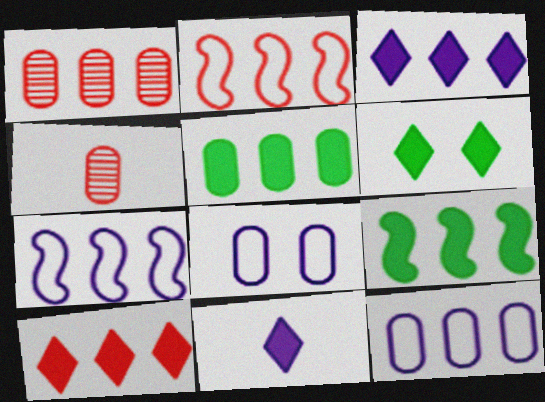[[1, 2, 10], 
[1, 5, 12], 
[4, 5, 8], 
[4, 6, 7], 
[6, 10, 11]]